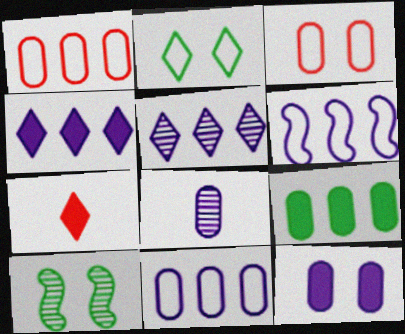[[2, 5, 7], 
[3, 8, 9], 
[7, 10, 11], 
[8, 11, 12]]